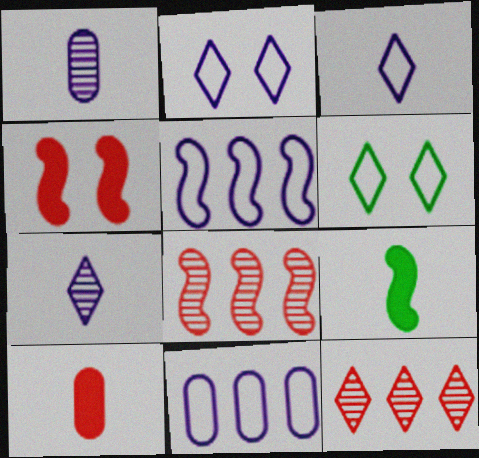[]